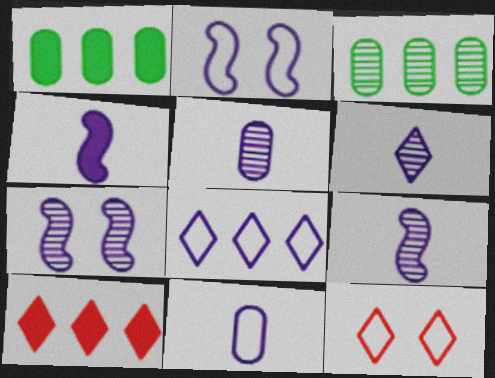[[1, 9, 12], 
[2, 8, 11], 
[3, 4, 12], 
[4, 6, 11], 
[5, 6, 9]]